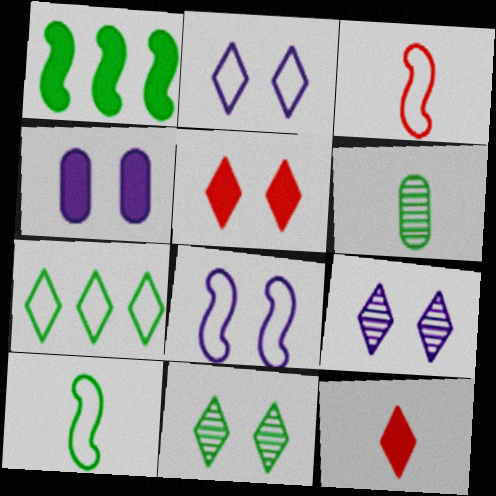[[1, 4, 12], 
[2, 5, 11], 
[4, 8, 9], 
[7, 9, 12]]